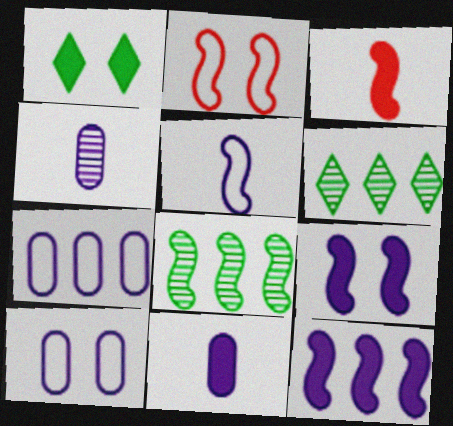[[2, 6, 11], 
[3, 6, 10]]